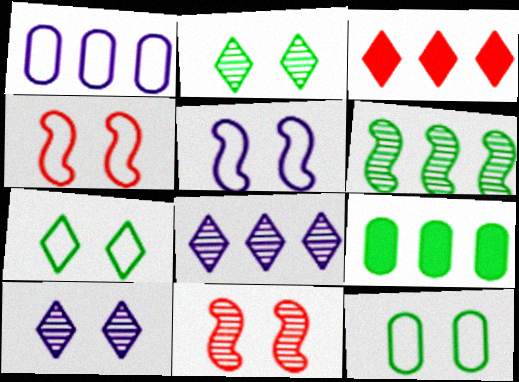[[1, 3, 6]]